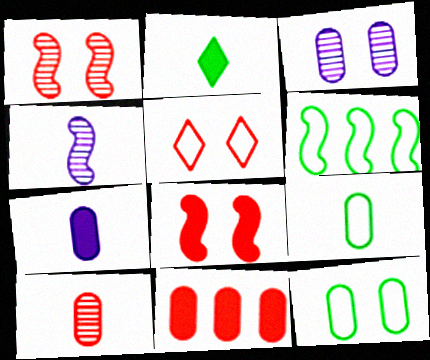[[3, 9, 11], 
[4, 6, 8], 
[7, 9, 10]]